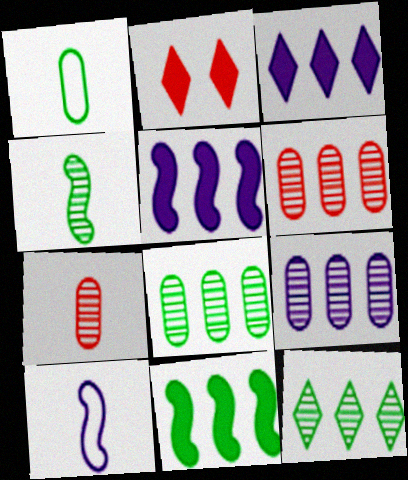[[2, 8, 10], 
[6, 8, 9]]